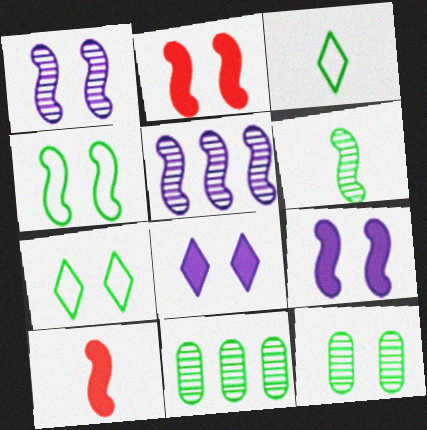[[1, 2, 4], 
[4, 5, 10]]